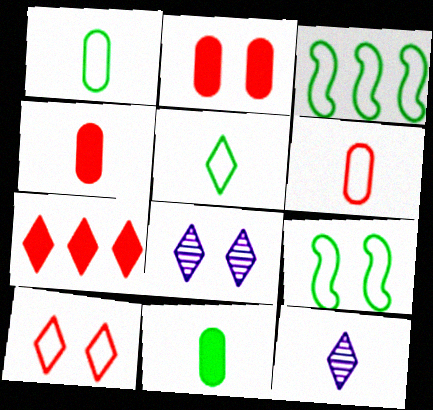[[2, 3, 12], 
[2, 8, 9], 
[3, 4, 8], 
[5, 7, 8]]